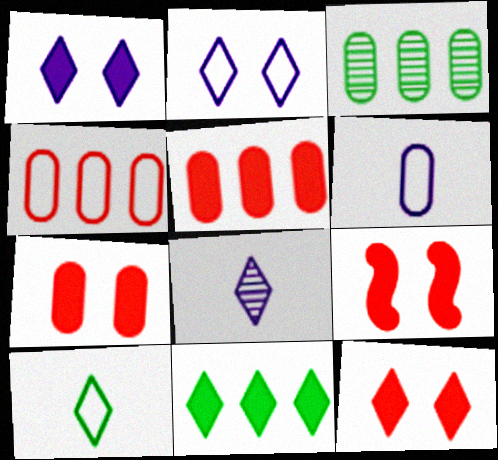[[3, 6, 7], 
[7, 9, 12]]